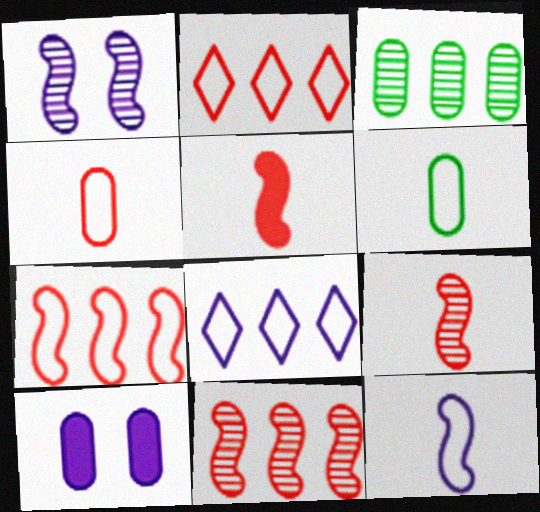[[3, 4, 10]]